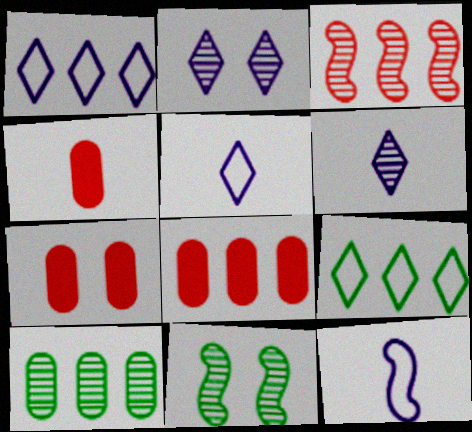[[1, 4, 11], 
[4, 7, 8], 
[5, 8, 11]]